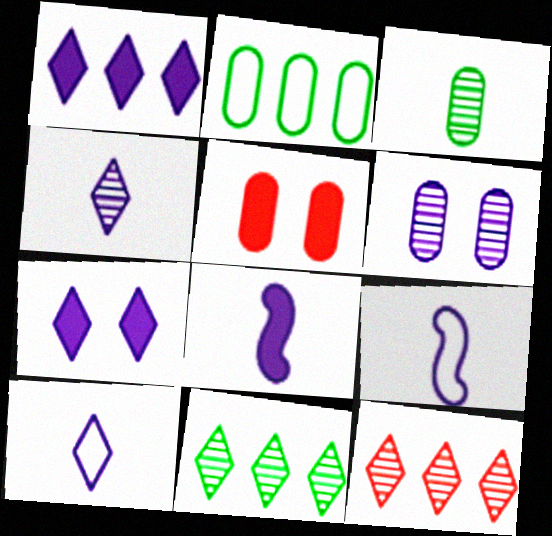[[1, 6, 9], 
[5, 9, 11]]